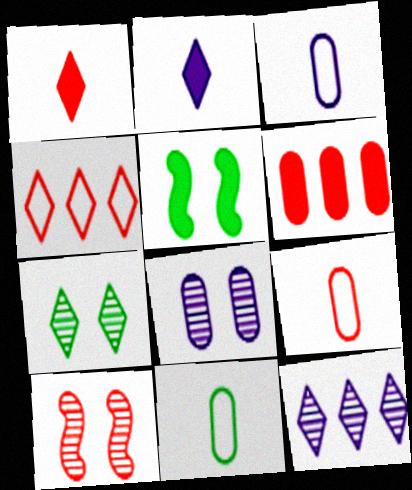[[2, 4, 7], 
[2, 5, 6], 
[3, 9, 11], 
[5, 9, 12], 
[6, 8, 11], 
[7, 8, 10]]